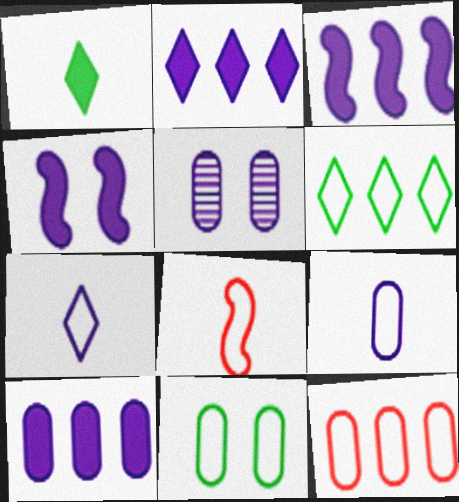[[2, 3, 10], 
[3, 5, 7], 
[5, 9, 10], 
[9, 11, 12]]